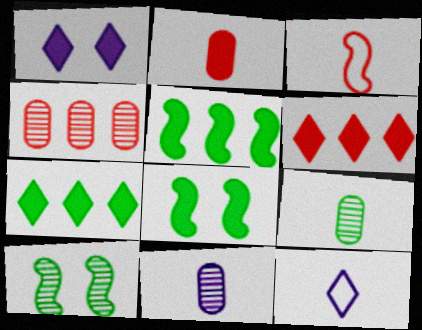[[1, 2, 5], 
[4, 8, 12]]